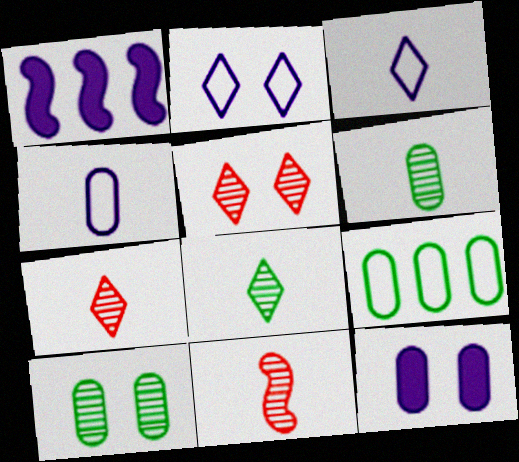[]